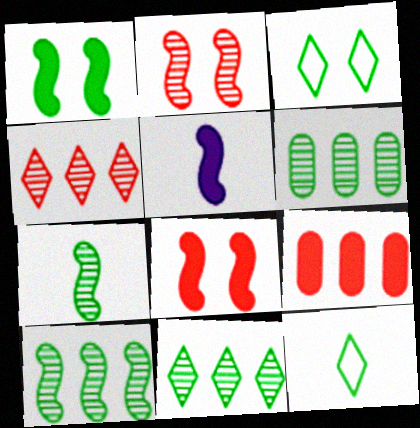[[1, 6, 12], 
[6, 10, 11]]